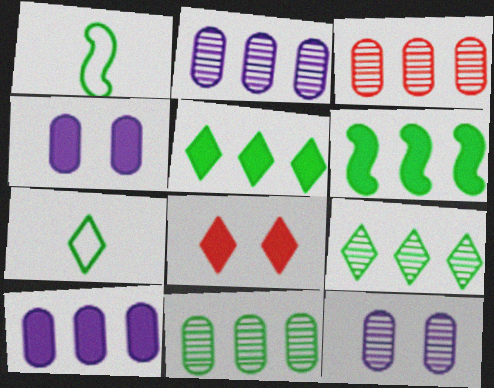[[1, 2, 8], 
[2, 3, 11]]